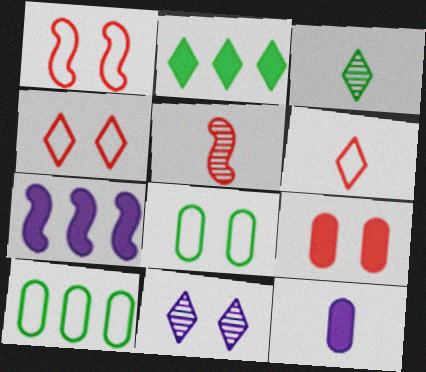[[2, 6, 11]]